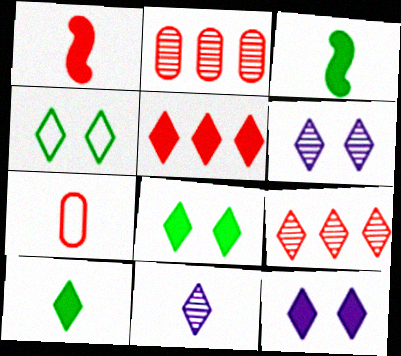[[3, 7, 11], 
[4, 5, 11], 
[5, 10, 12]]